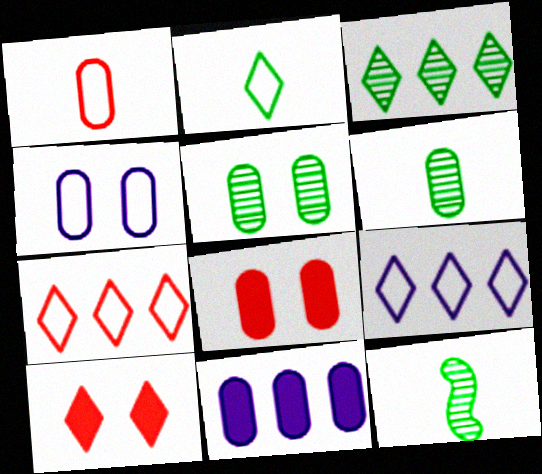[[1, 5, 11], 
[3, 5, 12], 
[4, 5, 8], 
[8, 9, 12]]